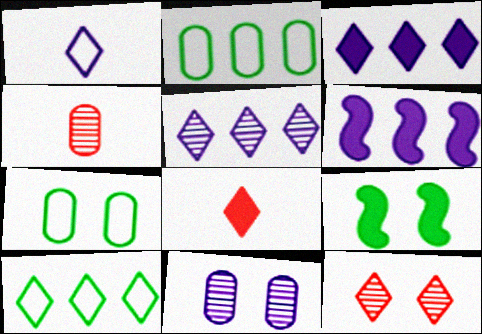[[1, 6, 11]]